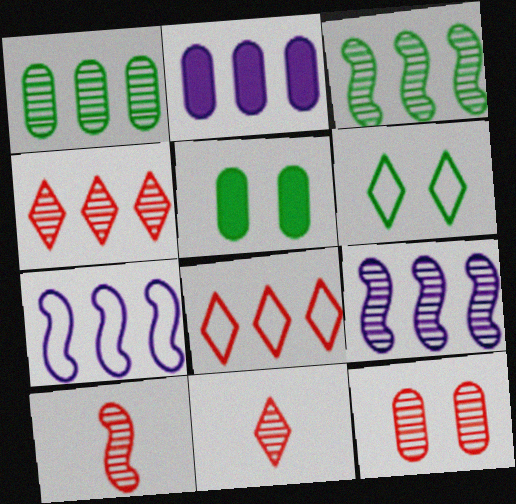[[1, 4, 9], 
[2, 3, 8], 
[2, 6, 10], 
[4, 10, 12], 
[5, 7, 11]]